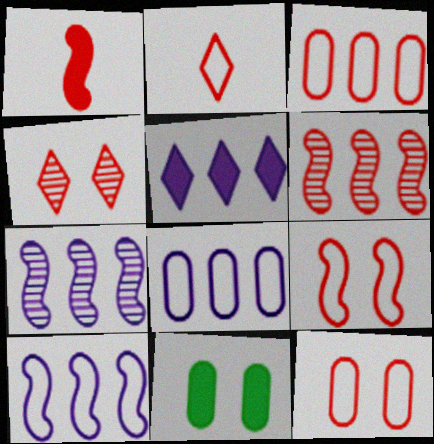[[1, 3, 4], 
[1, 5, 11], 
[1, 6, 9], 
[2, 3, 9], 
[2, 7, 11], 
[5, 7, 8]]